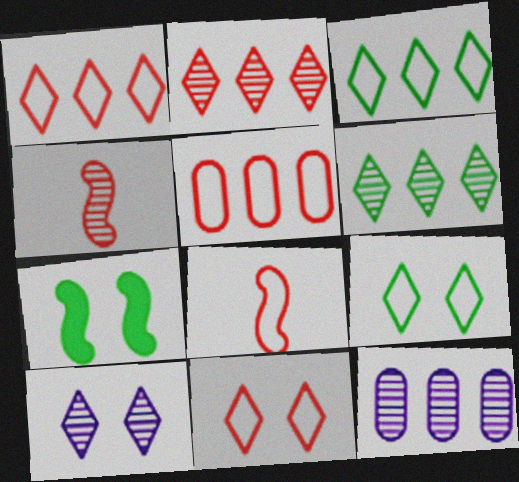[[5, 8, 11]]